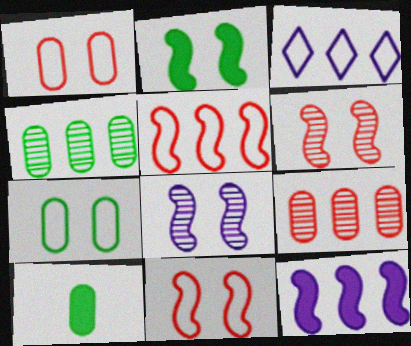[[2, 8, 11], 
[3, 6, 10], 
[4, 7, 10]]